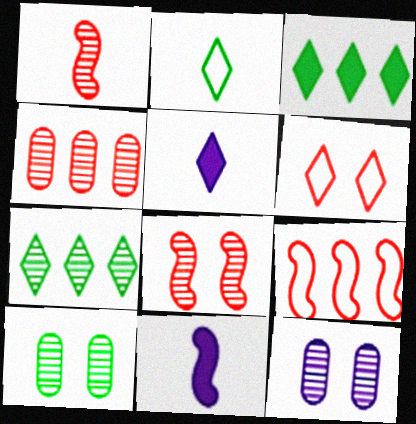[[1, 7, 12], 
[5, 6, 7], 
[5, 9, 10]]